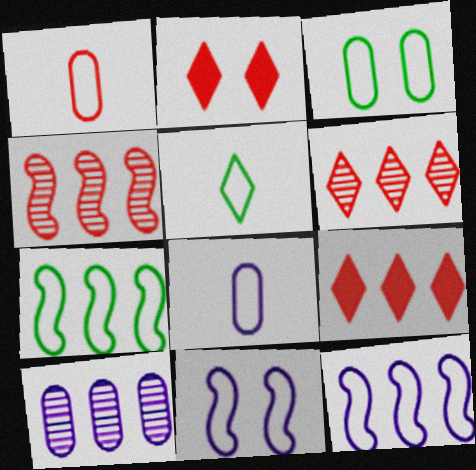[[1, 2, 4], 
[3, 5, 7], 
[7, 9, 10]]